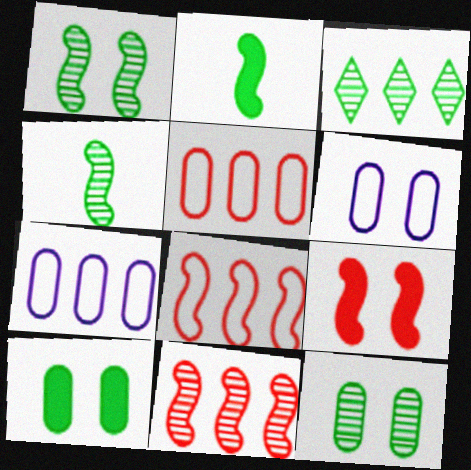[[3, 4, 12]]